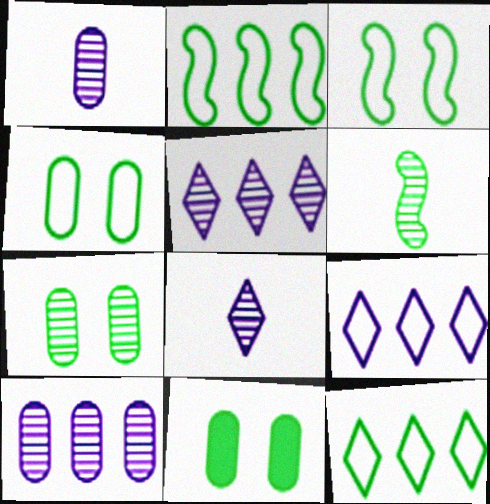[[4, 7, 11], 
[6, 11, 12]]